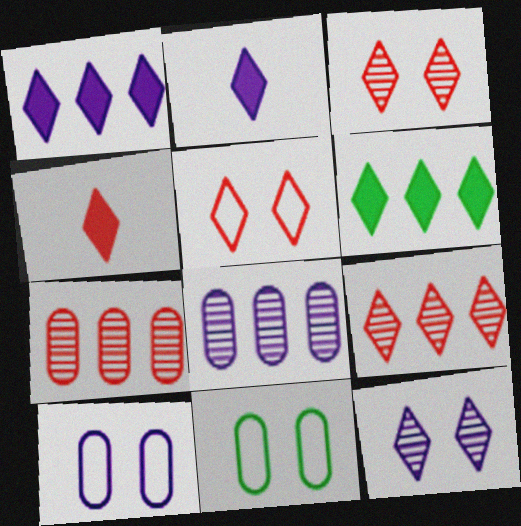[[4, 5, 9]]